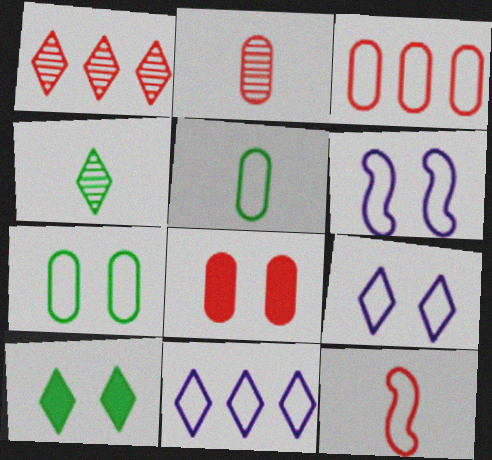[[1, 8, 12], 
[2, 3, 8], 
[7, 11, 12]]